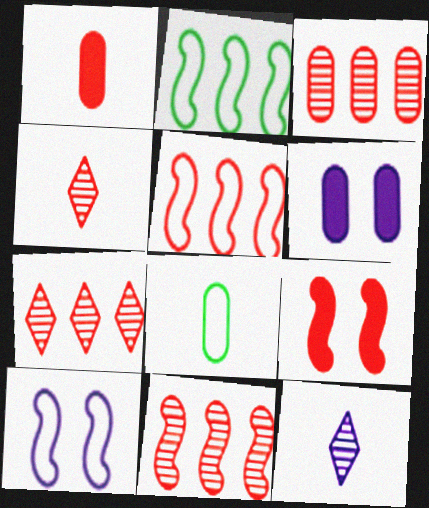[[2, 4, 6], 
[3, 6, 8], 
[3, 7, 11]]